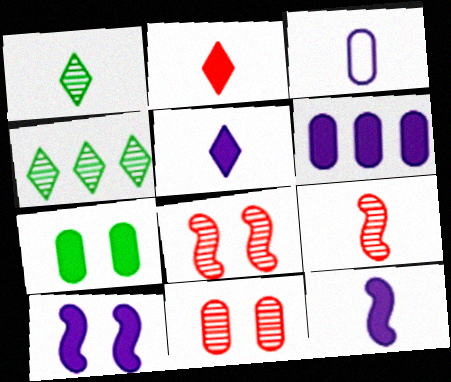[[5, 6, 10]]